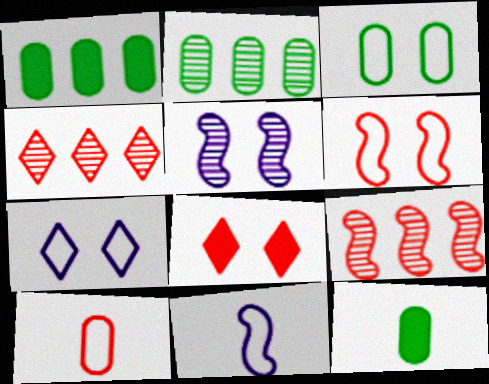[[2, 3, 12], 
[2, 8, 11], 
[3, 5, 8], 
[3, 6, 7], 
[7, 9, 12], 
[8, 9, 10]]